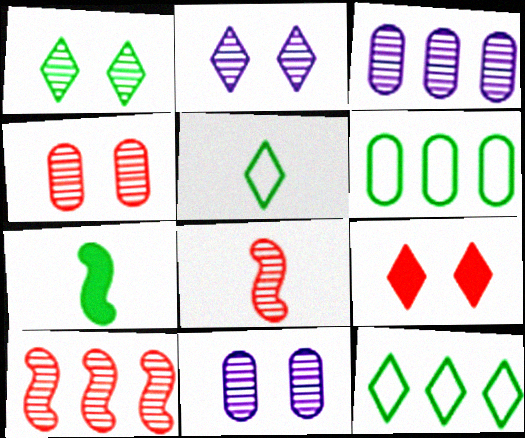[[1, 3, 8], 
[1, 6, 7]]